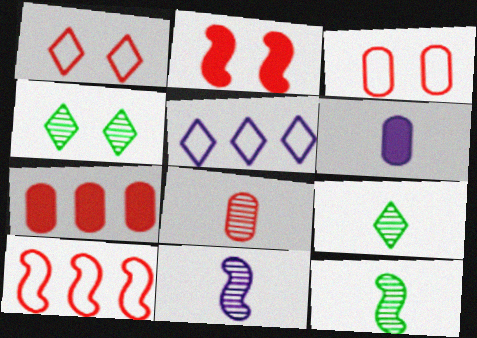[[3, 7, 8], 
[4, 6, 10], 
[8, 9, 11]]